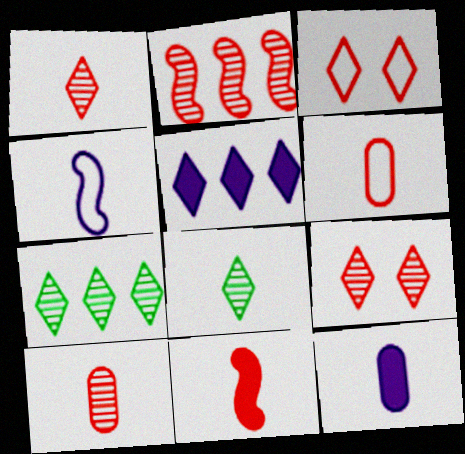[[1, 6, 11], 
[2, 9, 10], 
[3, 5, 8]]